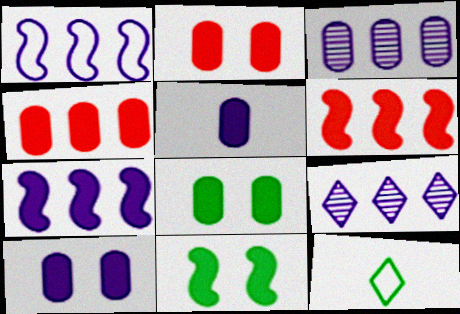[[2, 8, 10], 
[4, 5, 8]]